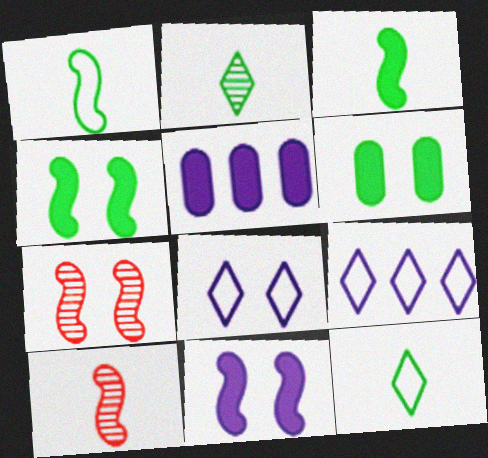[[5, 7, 12], 
[6, 7, 8], 
[6, 9, 10]]